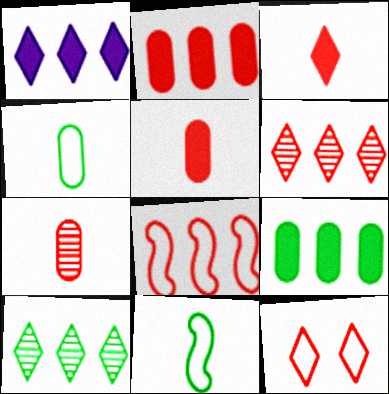[[2, 6, 8], 
[3, 6, 12]]